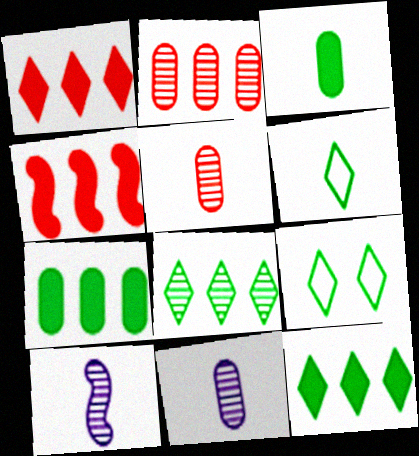[[4, 9, 11]]